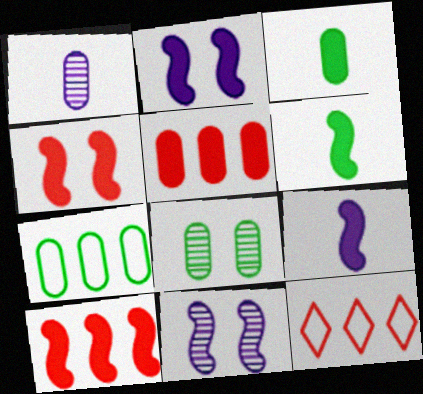[[2, 6, 10], 
[3, 7, 8], 
[3, 11, 12], 
[8, 9, 12]]